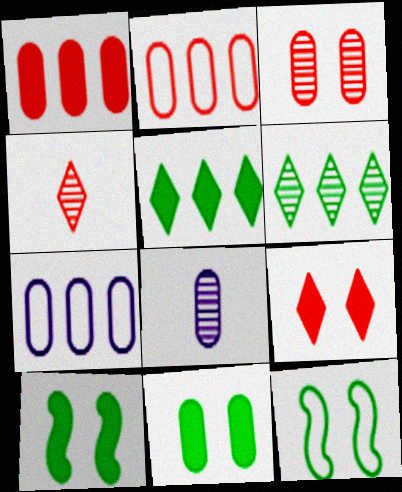[[2, 8, 11], 
[4, 7, 10]]